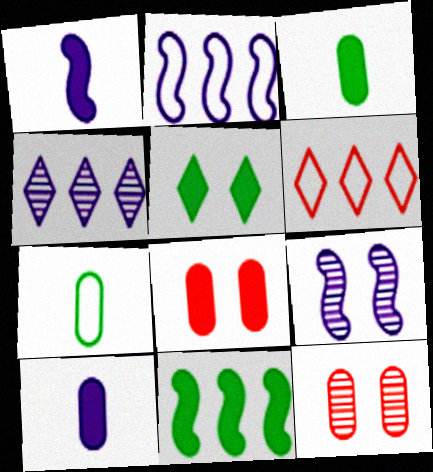[[1, 2, 9], 
[3, 5, 11], 
[3, 6, 9]]